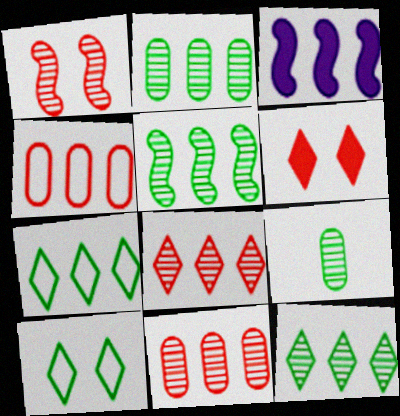[[2, 5, 12], 
[3, 4, 12], 
[3, 7, 11]]